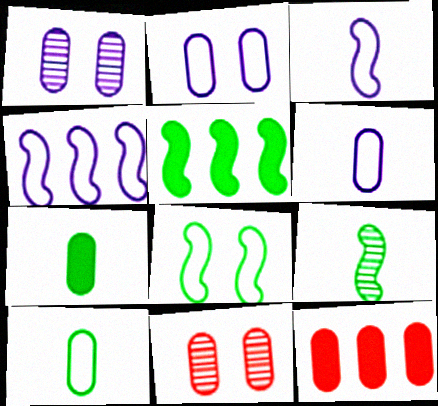[[1, 10, 12], 
[5, 8, 9]]